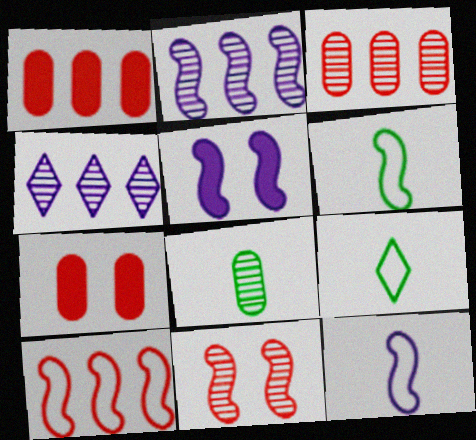[[2, 5, 12], 
[2, 7, 9], 
[3, 5, 9], 
[4, 6, 7], 
[4, 8, 11]]